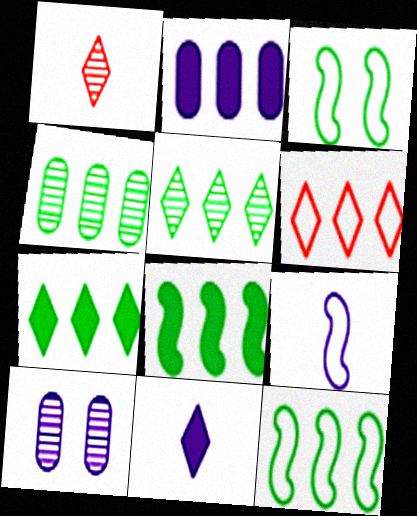[[1, 2, 3], 
[4, 7, 12]]